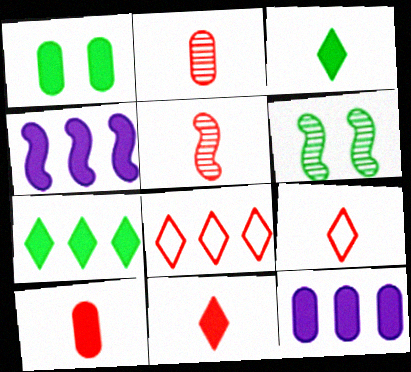[[1, 4, 11], 
[1, 10, 12], 
[5, 9, 10], 
[6, 9, 12]]